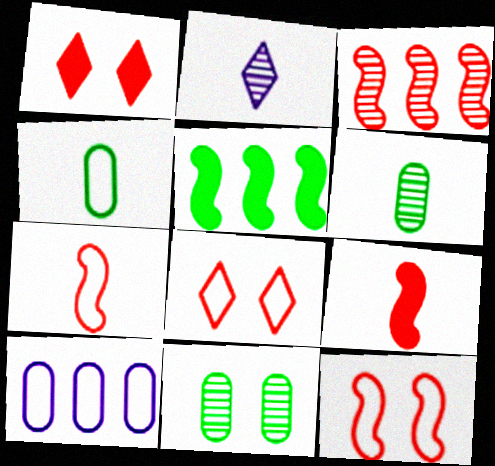[[2, 3, 11], 
[2, 4, 9], 
[3, 9, 12]]